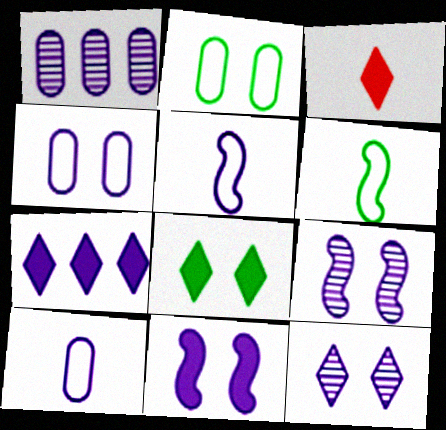[[3, 7, 8], 
[4, 11, 12], 
[7, 9, 10]]